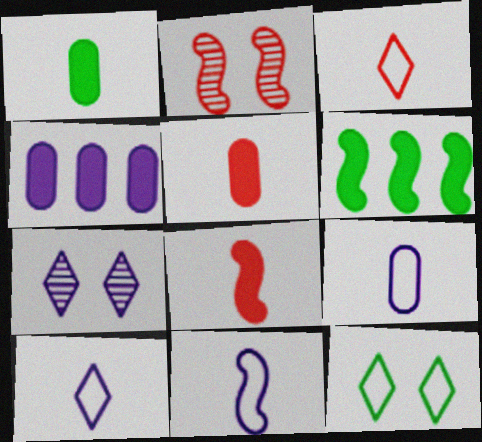[[2, 6, 11], 
[4, 7, 11], 
[9, 10, 11]]